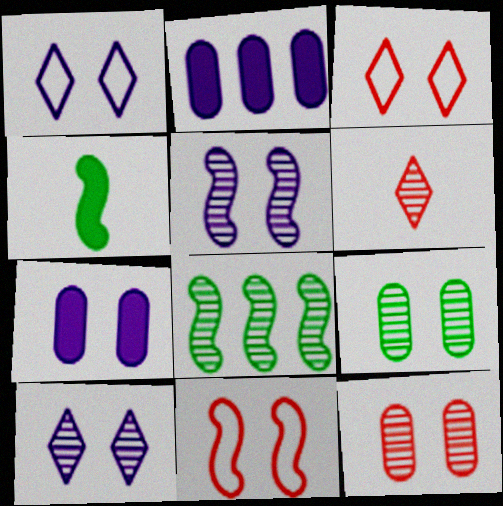[[1, 5, 7]]